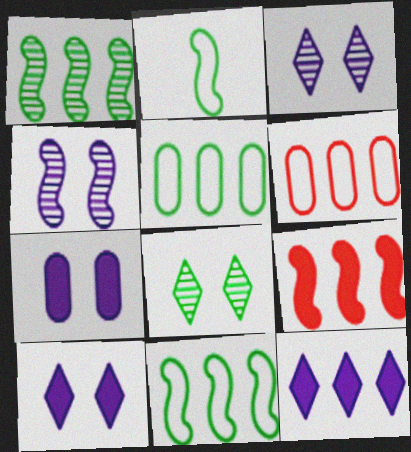[[1, 6, 12], 
[2, 4, 9]]